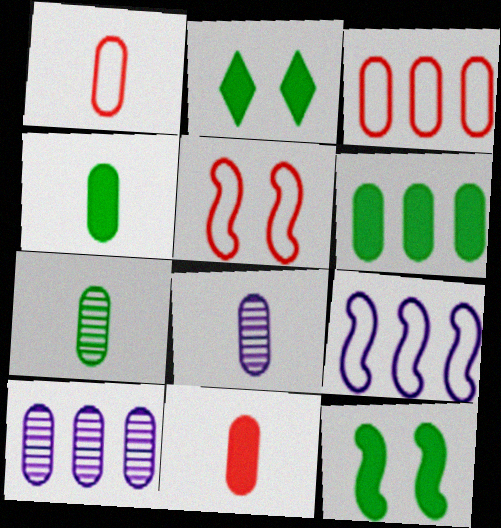[[1, 4, 8], 
[3, 6, 10]]